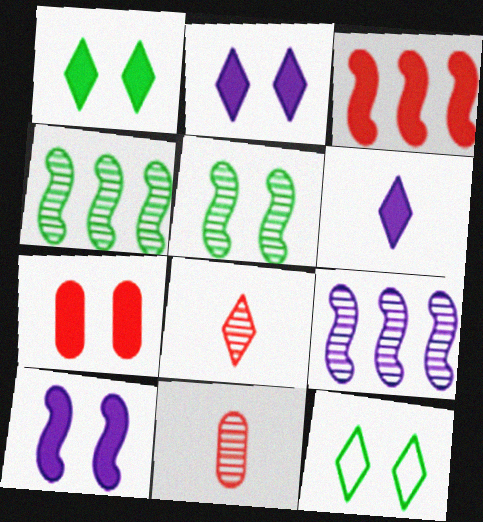[[1, 7, 10]]